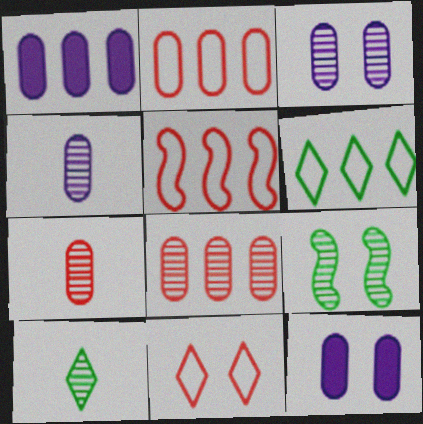[[5, 10, 12], 
[9, 11, 12]]